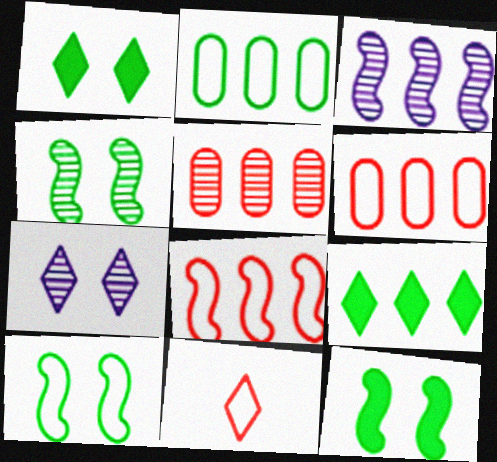[[3, 6, 9], 
[4, 10, 12], 
[7, 9, 11]]